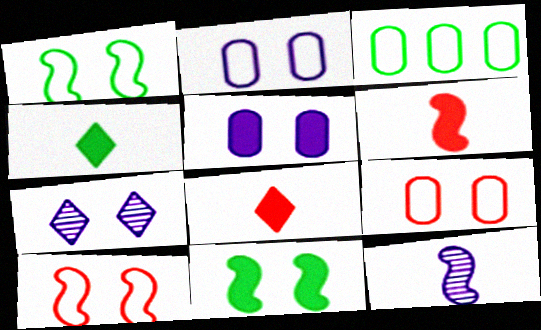[[3, 6, 7], 
[7, 9, 11]]